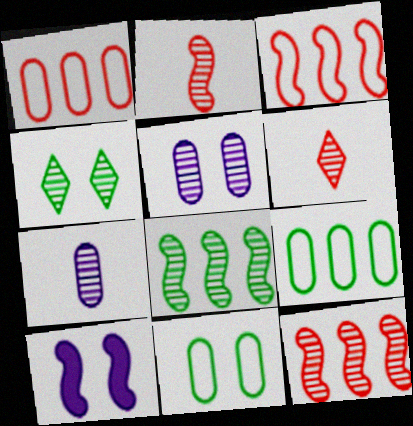[[4, 7, 12], 
[5, 6, 8], 
[6, 9, 10]]